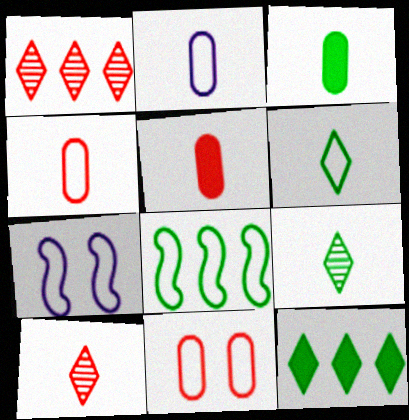[[1, 3, 7]]